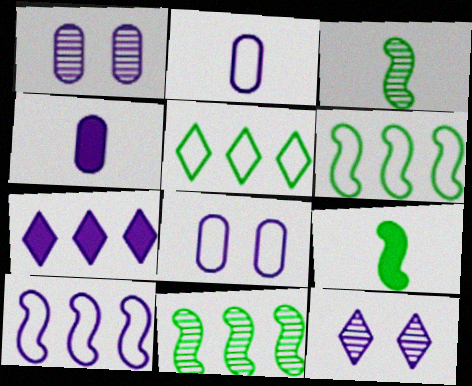[[4, 10, 12]]